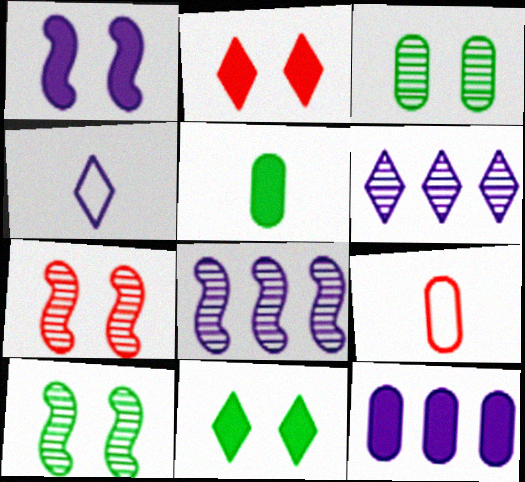[[3, 9, 12], 
[8, 9, 11]]